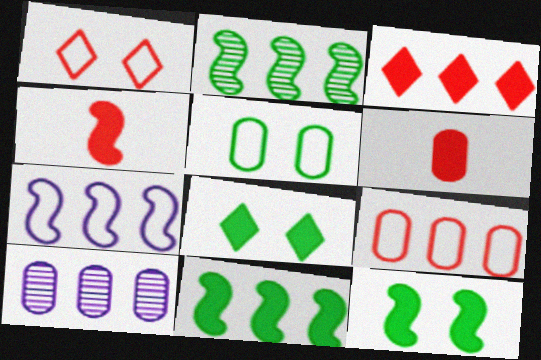[[5, 6, 10]]